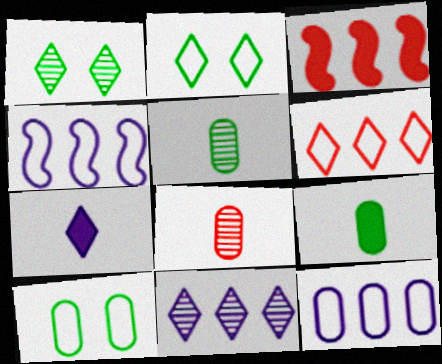[[1, 6, 7]]